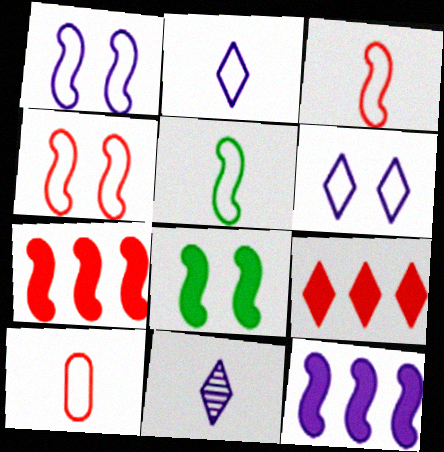[[2, 5, 10]]